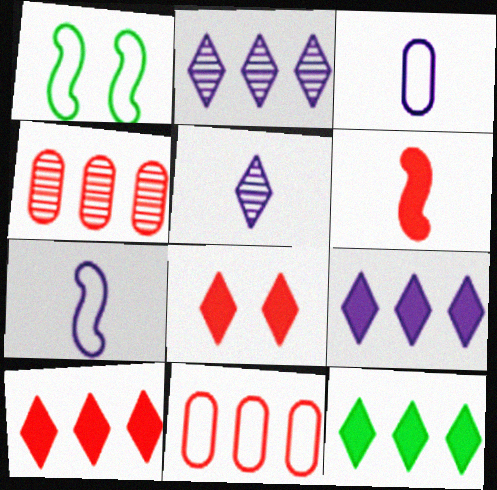[[9, 10, 12]]